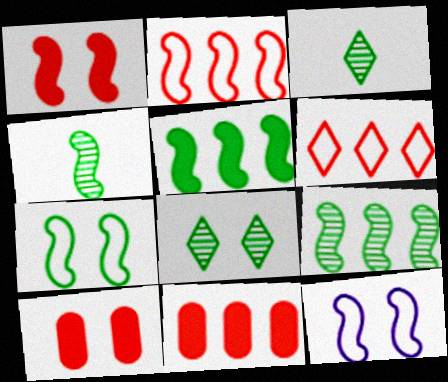[[3, 11, 12], 
[4, 5, 7], 
[8, 10, 12]]